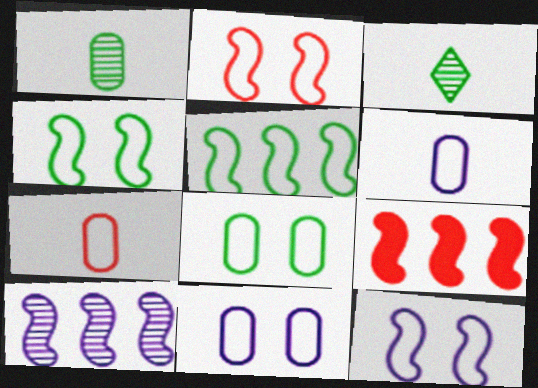[[2, 4, 12], 
[3, 9, 11], 
[5, 9, 10]]